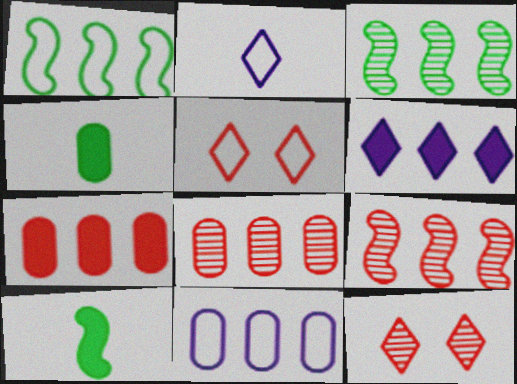[[1, 6, 8], 
[10, 11, 12]]